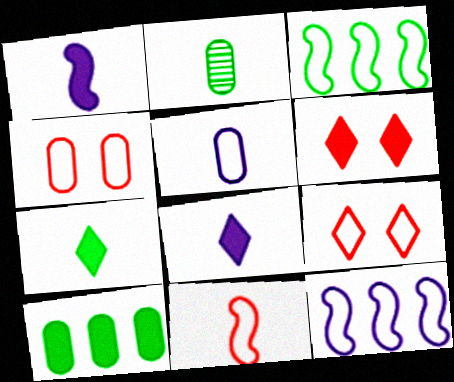[[1, 6, 10], 
[2, 6, 12], 
[2, 8, 11], 
[3, 5, 9]]